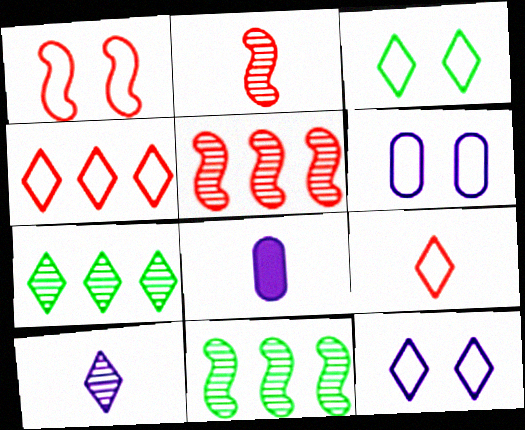[[1, 3, 6], 
[1, 7, 8], 
[3, 5, 8]]